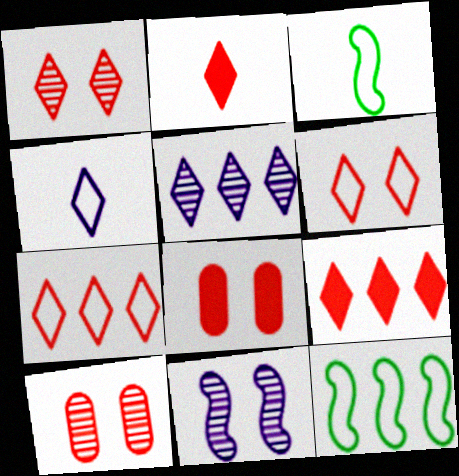[[1, 2, 7], 
[3, 5, 8]]